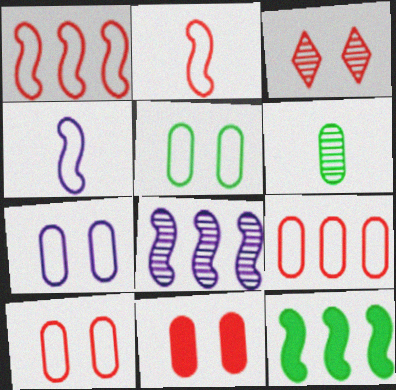[[1, 8, 12], 
[3, 6, 8], 
[5, 7, 10]]